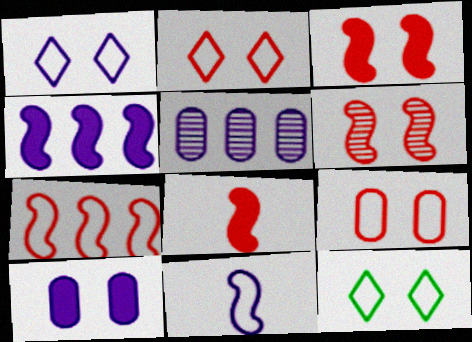[[1, 2, 12], 
[5, 8, 12], 
[6, 7, 8], 
[6, 10, 12]]